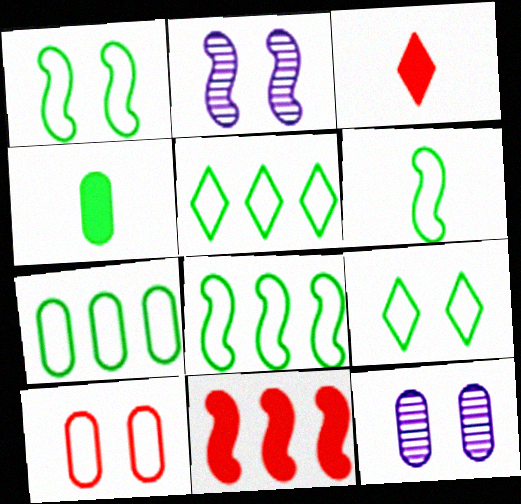[[1, 6, 8], 
[2, 3, 7], 
[2, 6, 11], 
[3, 8, 12], 
[5, 7, 8], 
[6, 7, 9]]